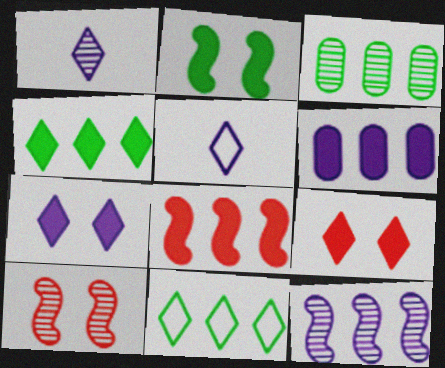[[1, 3, 10], 
[1, 9, 11], 
[4, 6, 8]]